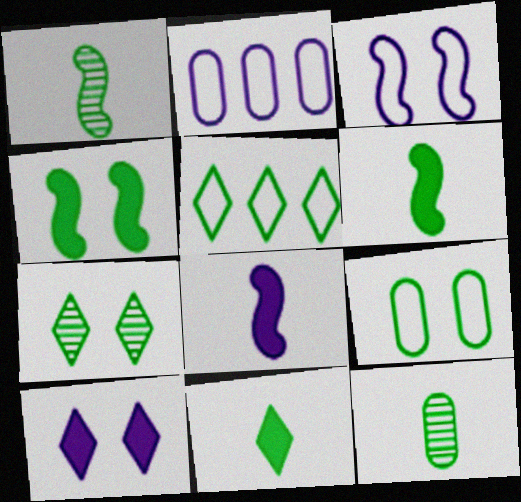[[4, 5, 12], 
[4, 7, 9], 
[5, 7, 11]]